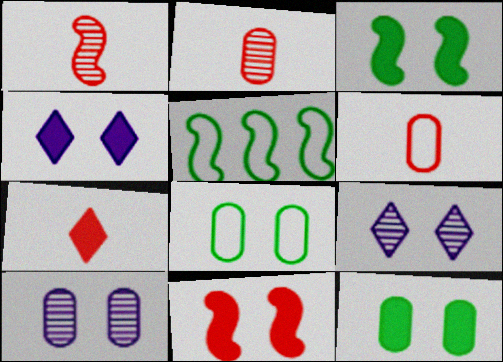[[1, 6, 7], 
[2, 4, 5], 
[4, 11, 12], 
[5, 7, 10], 
[8, 9, 11]]